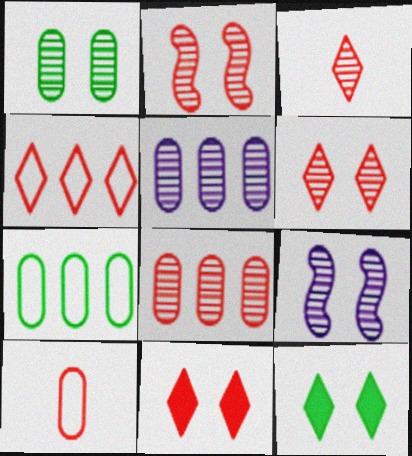[[1, 6, 9], 
[2, 3, 8], 
[3, 4, 11]]